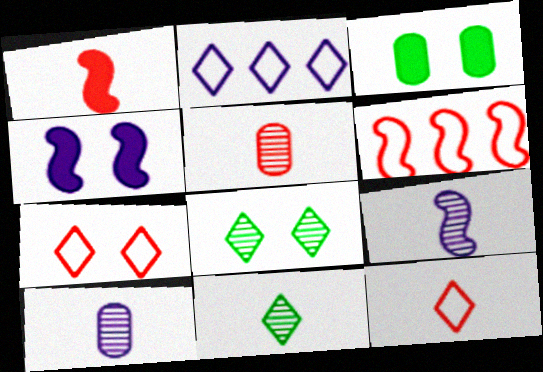[[1, 5, 12], 
[2, 4, 10], 
[5, 9, 11]]